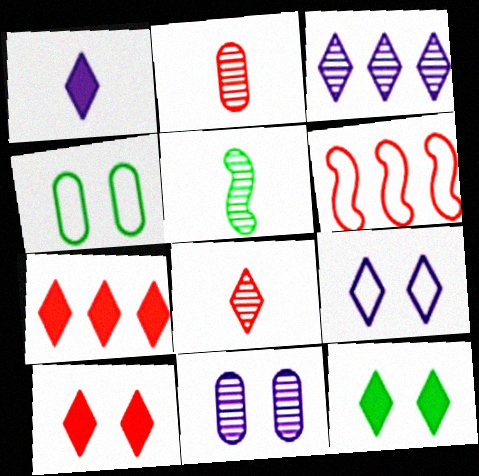[[1, 3, 9], 
[1, 7, 12], 
[2, 6, 10]]